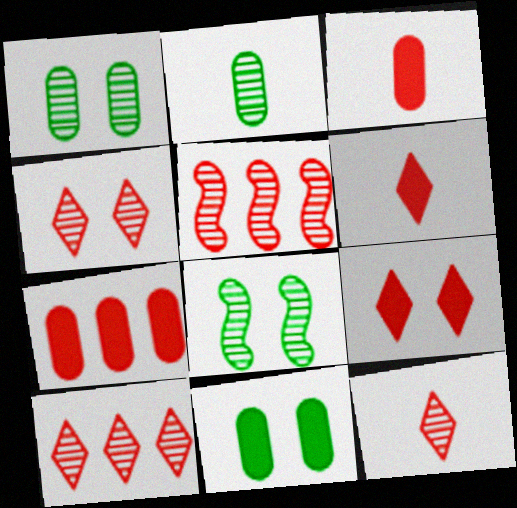[[4, 10, 12]]